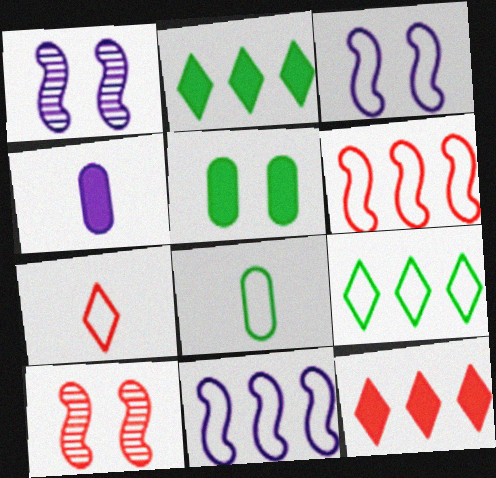[[1, 8, 12], 
[4, 9, 10]]